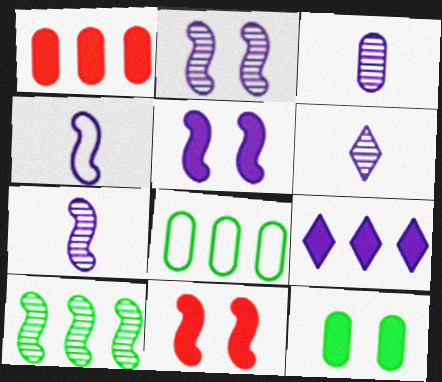[[3, 6, 7], 
[4, 10, 11], 
[6, 8, 11]]